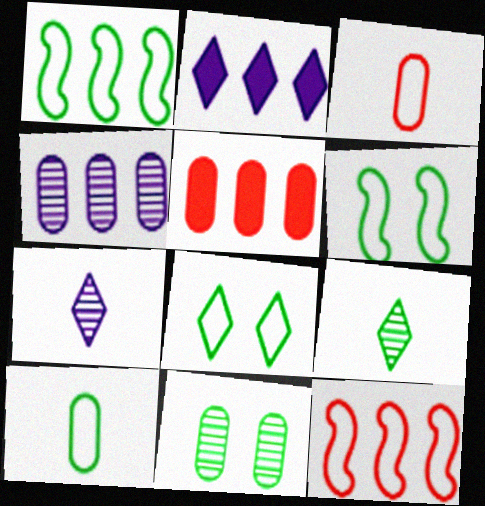[[1, 8, 10], 
[5, 6, 7]]